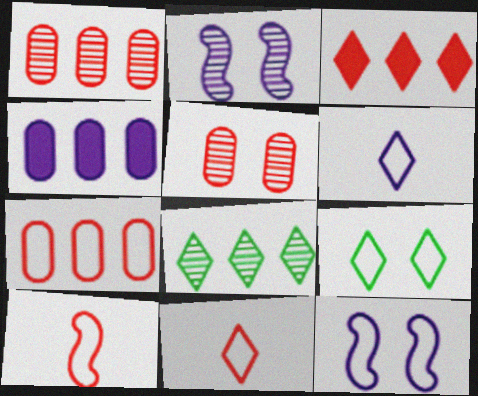[[2, 4, 6], 
[3, 5, 10]]